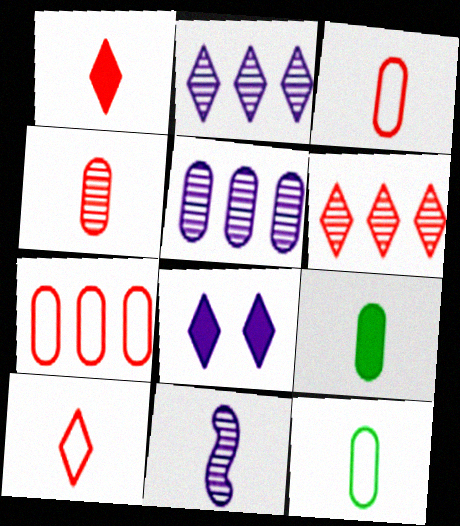[[1, 11, 12], 
[9, 10, 11]]